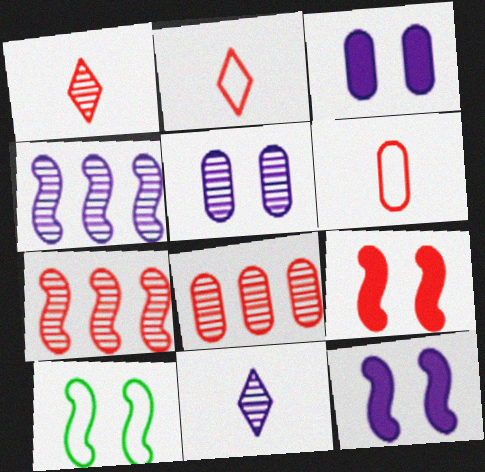[[2, 8, 9], 
[4, 5, 11]]